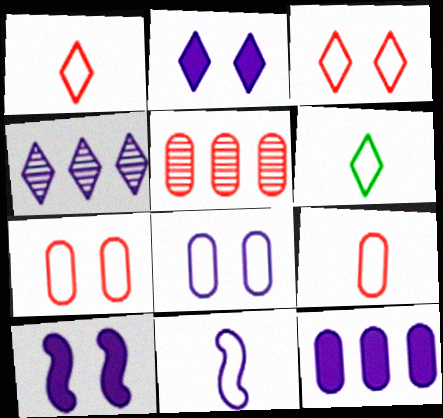[[5, 6, 10], 
[6, 9, 11]]